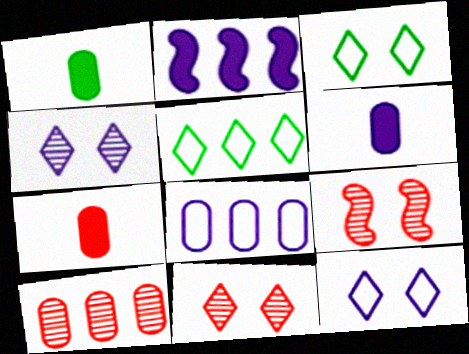[[1, 6, 7], 
[2, 5, 10], 
[5, 6, 9]]